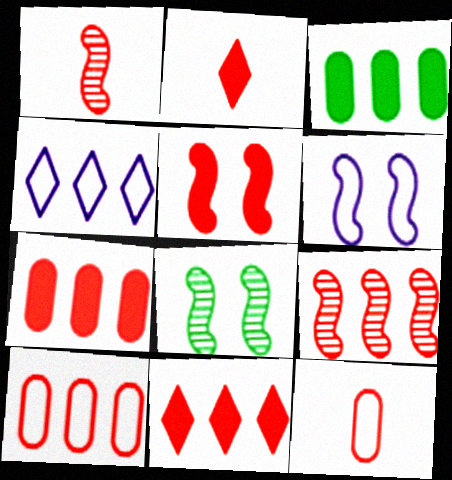[[1, 2, 12], 
[2, 5, 7], 
[3, 4, 9], 
[5, 6, 8], 
[9, 10, 11]]